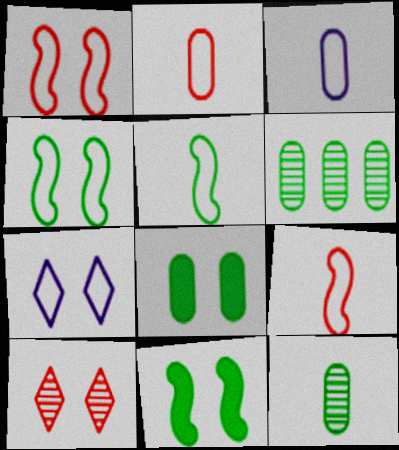[]